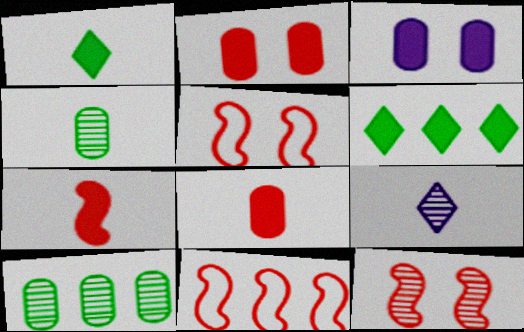[[3, 6, 7], 
[7, 11, 12], 
[9, 10, 12]]